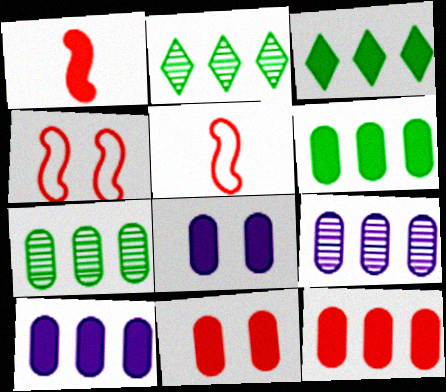[[1, 3, 8], 
[2, 5, 8], 
[6, 10, 12]]